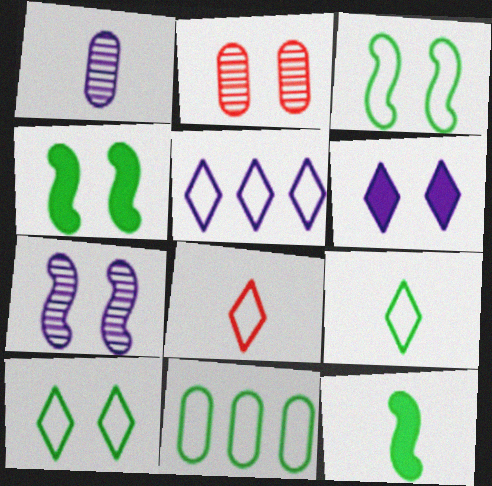[[1, 8, 12], 
[2, 3, 6], 
[2, 5, 12], 
[3, 9, 11], 
[5, 8, 10]]